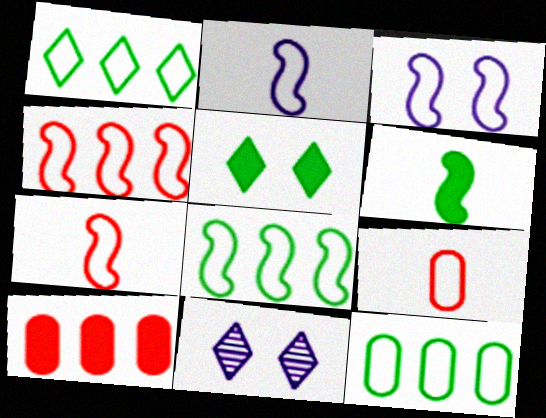[[1, 3, 9], 
[1, 8, 12], 
[3, 7, 8]]